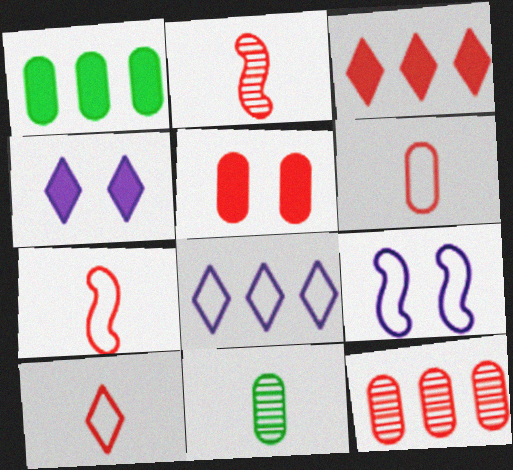[[3, 9, 11], 
[5, 6, 12], 
[6, 7, 10]]